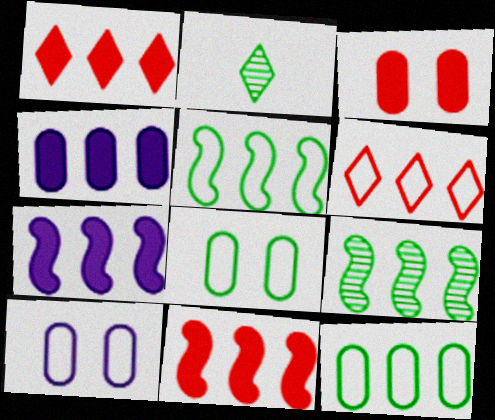[[2, 10, 11], 
[4, 6, 9]]